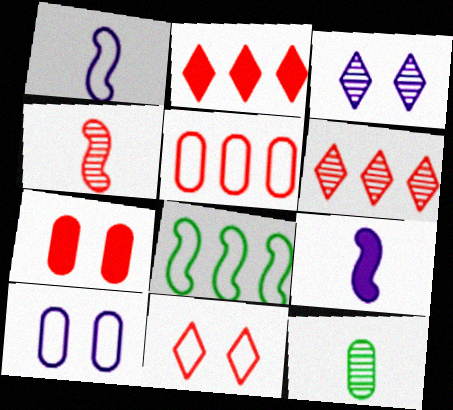[]